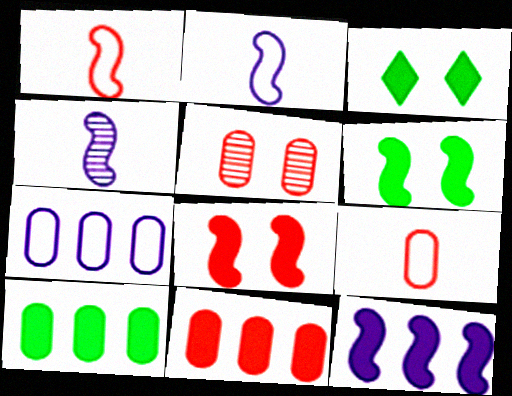[[5, 9, 11]]